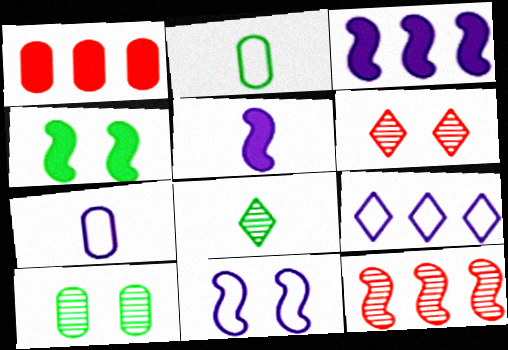[[1, 7, 10], 
[1, 8, 11], 
[2, 3, 6], 
[7, 9, 11]]